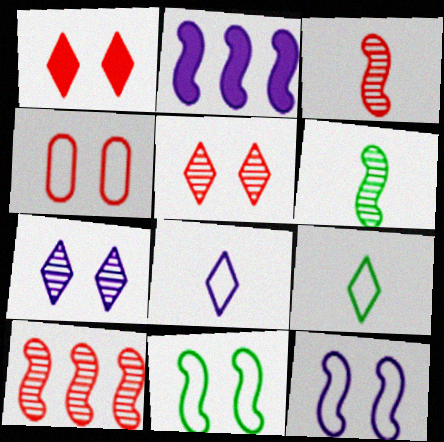[[2, 3, 11]]